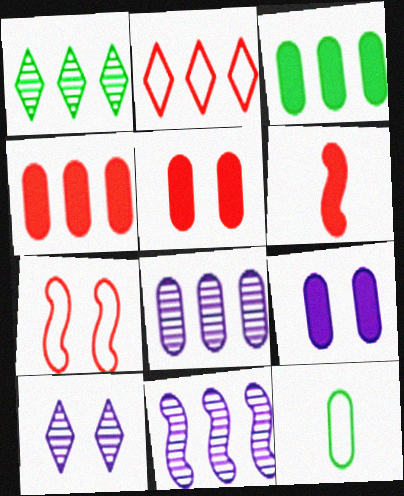[[2, 3, 11], 
[5, 8, 12]]